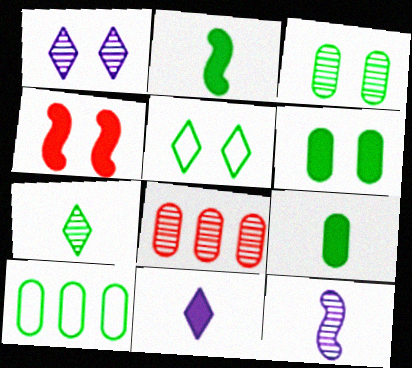[[3, 9, 10]]